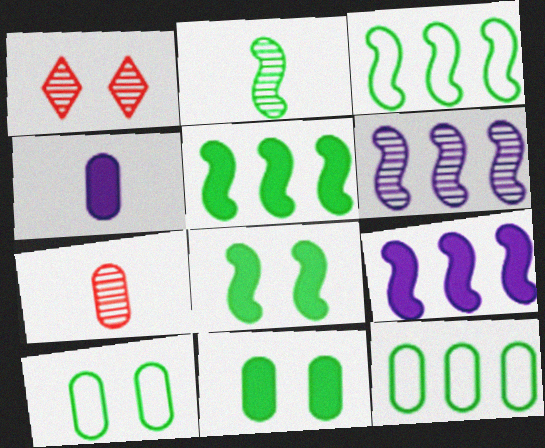[[1, 3, 4], 
[2, 3, 8]]